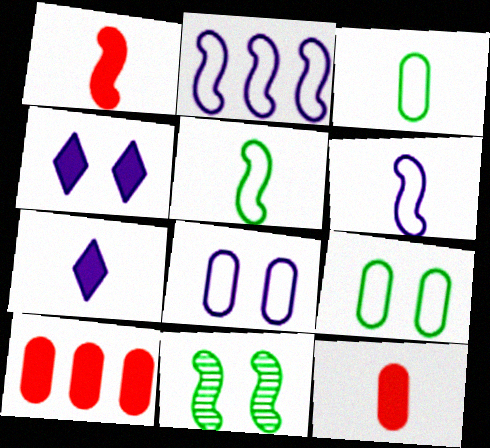[[1, 2, 11]]